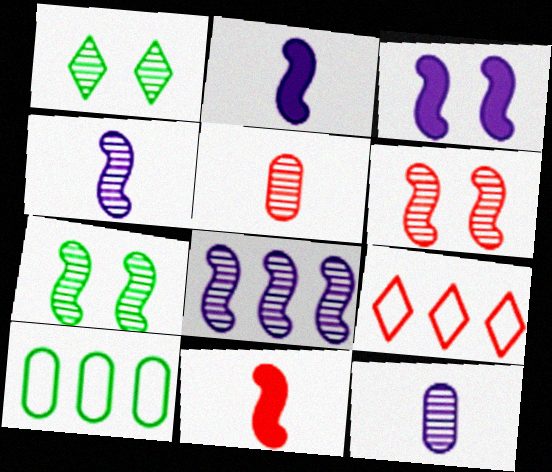[[1, 5, 8]]